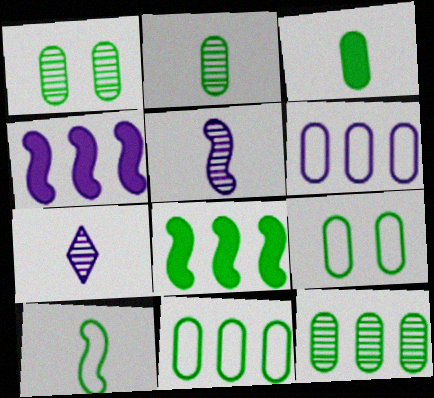[[1, 2, 12], 
[1, 3, 11], 
[3, 9, 12]]